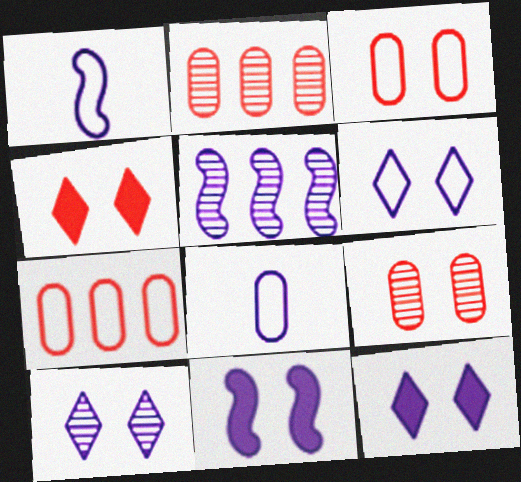[[1, 5, 11], 
[5, 8, 12], 
[6, 10, 12]]